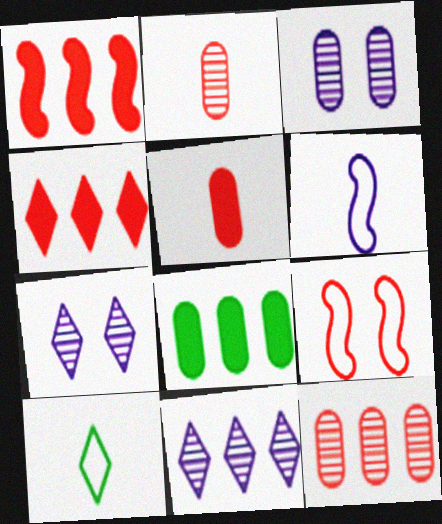[[1, 3, 10], 
[2, 4, 9], 
[4, 7, 10]]